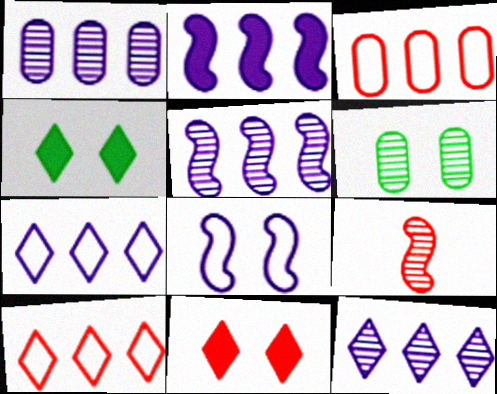[[1, 2, 7], 
[1, 5, 12], 
[3, 9, 11], 
[6, 8, 11], 
[6, 9, 12]]